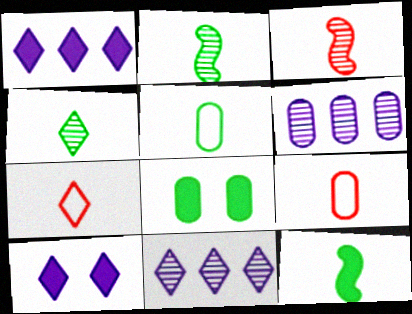[[4, 5, 12], 
[6, 8, 9]]